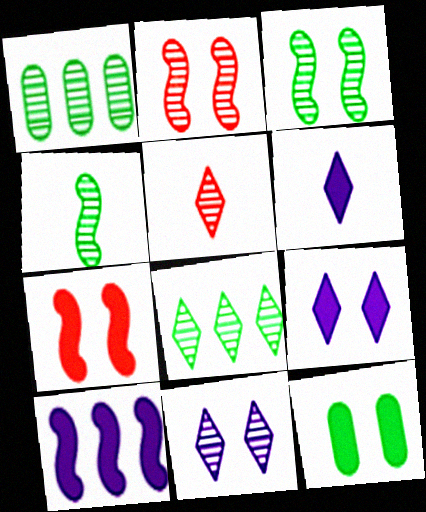[[5, 8, 11], 
[7, 9, 12]]